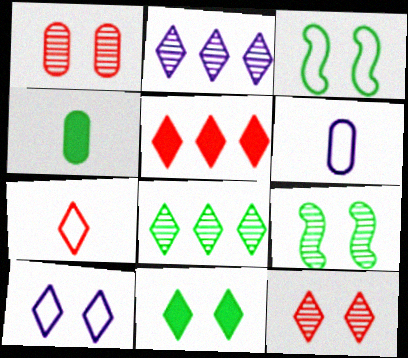[[2, 7, 11], 
[3, 4, 8], 
[5, 6, 9], 
[5, 7, 12], 
[10, 11, 12]]